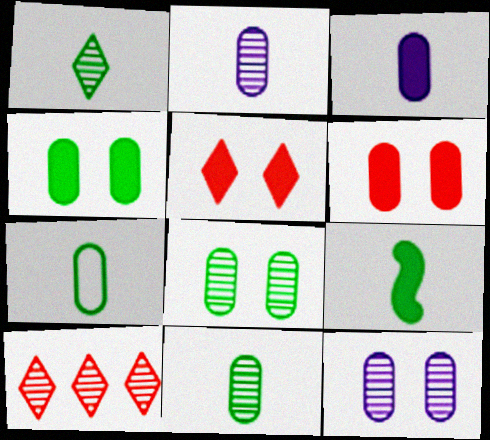[[1, 7, 9]]